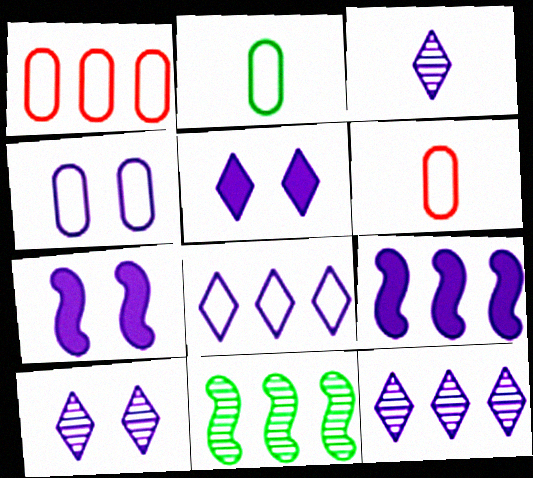[[1, 2, 4], 
[3, 4, 9], 
[3, 5, 8], 
[3, 10, 12], 
[4, 7, 10], 
[5, 6, 11]]